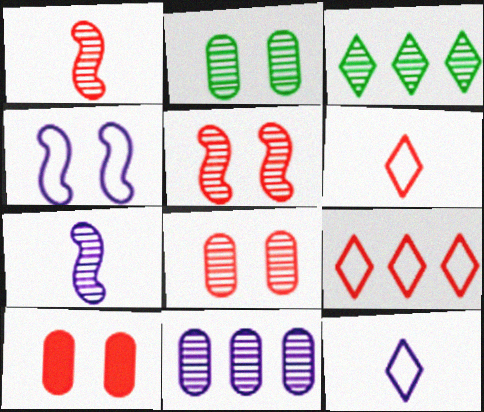[[1, 9, 10], 
[3, 7, 8]]